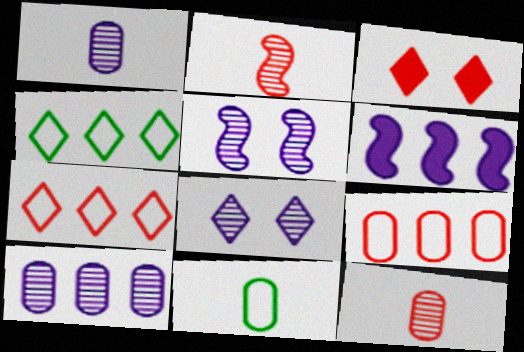[[2, 3, 9]]